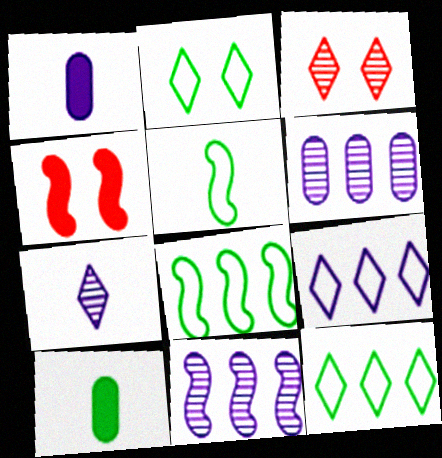[[1, 3, 8], 
[4, 5, 11]]